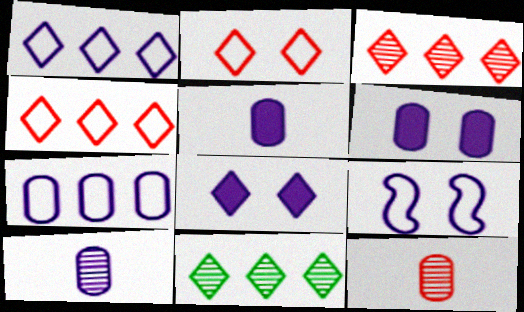[[6, 7, 10]]